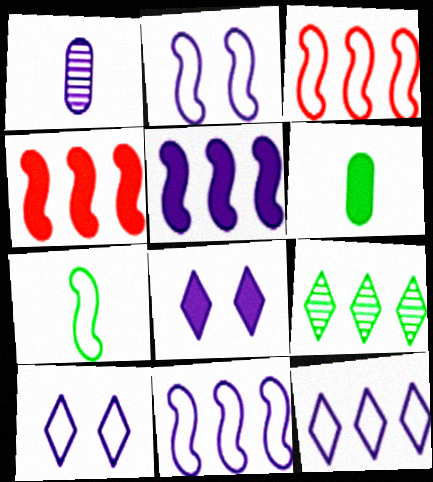[[1, 5, 10], 
[1, 8, 11], 
[2, 3, 7], 
[4, 6, 8]]